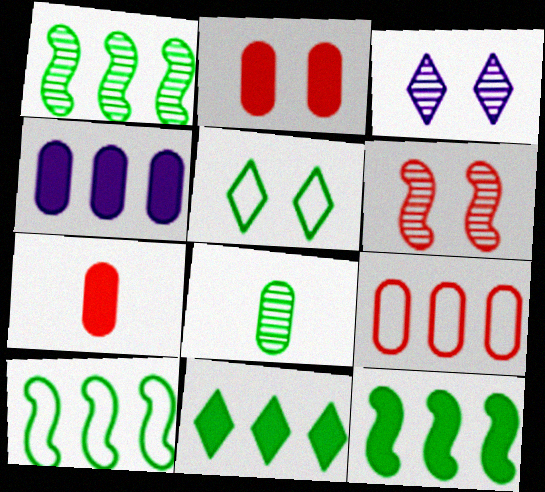[[1, 10, 12], 
[3, 7, 10], 
[5, 8, 12]]